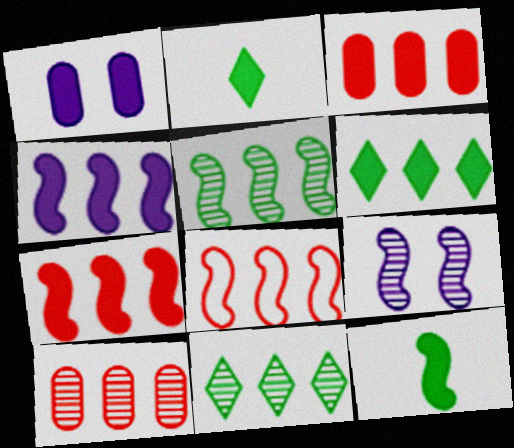[[1, 2, 7], 
[3, 4, 6], 
[4, 5, 8], 
[8, 9, 12]]